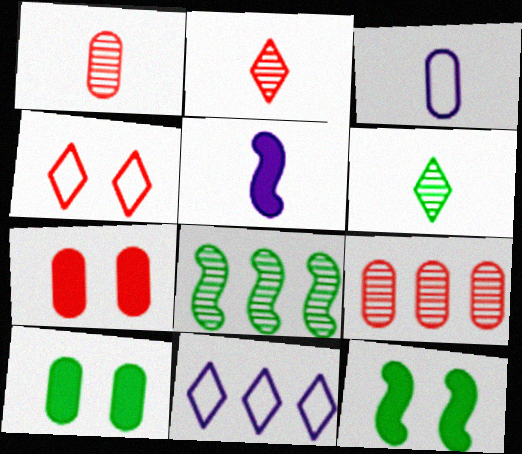[[1, 11, 12], 
[3, 9, 10]]